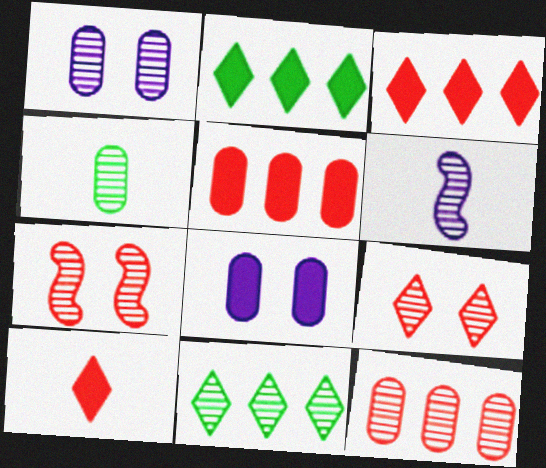[[1, 4, 12]]